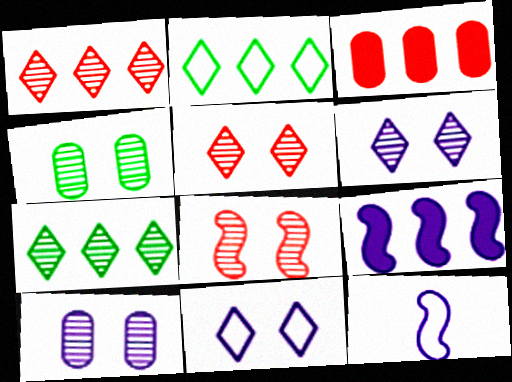[[4, 6, 8]]